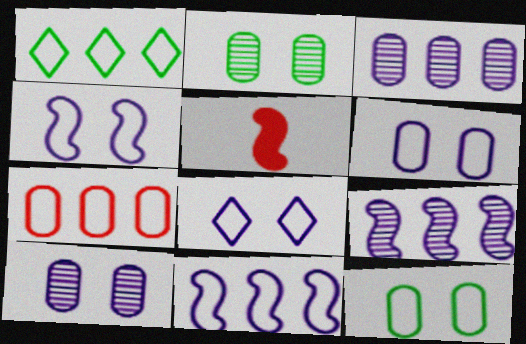[[1, 5, 10], 
[1, 7, 11], 
[4, 6, 8]]